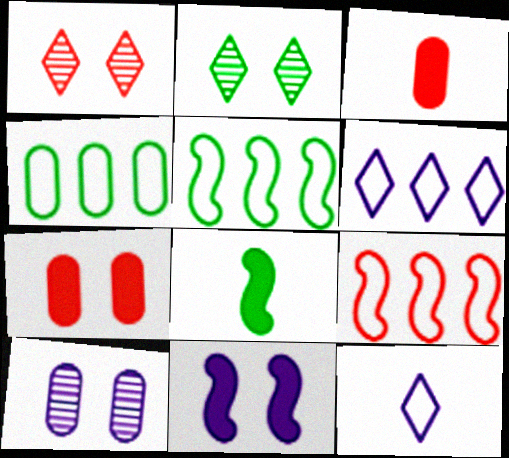[[1, 3, 9], 
[2, 4, 8], 
[3, 4, 10], 
[4, 6, 9]]